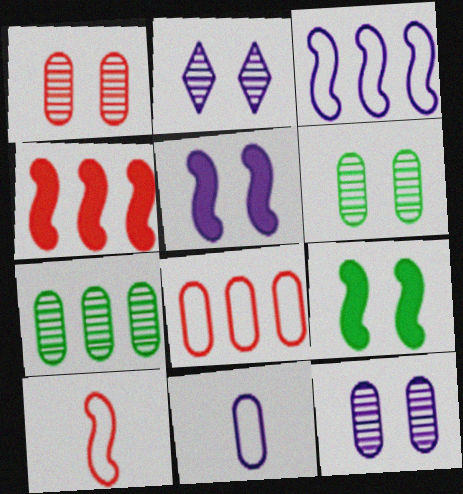[[1, 6, 12]]